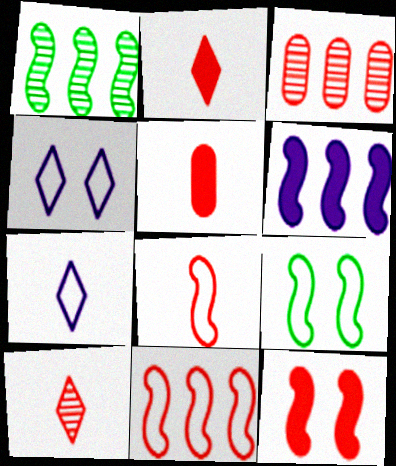[[1, 4, 5], 
[1, 6, 11], 
[5, 8, 10]]